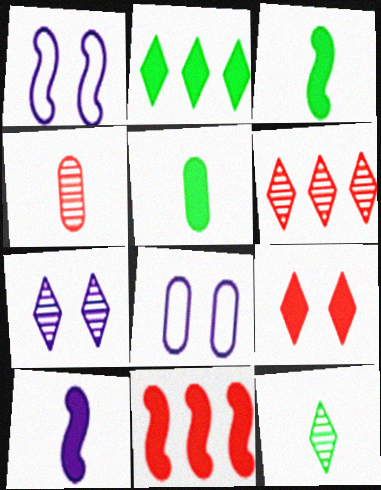[[1, 2, 4], 
[1, 5, 6], 
[3, 6, 8], 
[6, 7, 12], 
[8, 11, 12]]